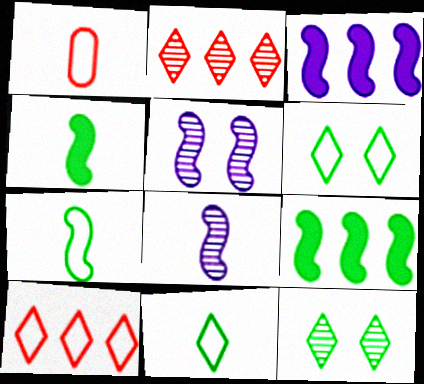[[1, 3, 12]]